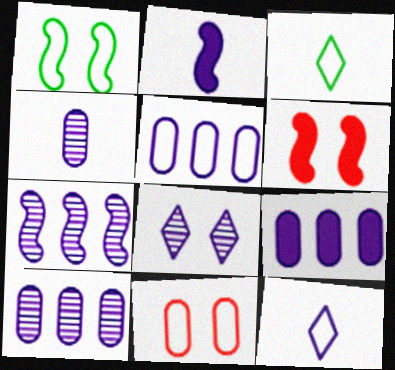[[2, 4, 12], 
[2, 5, 8], 
[3, 6, 10], 
[4, 7, 8], 
[5, 9, 10]]